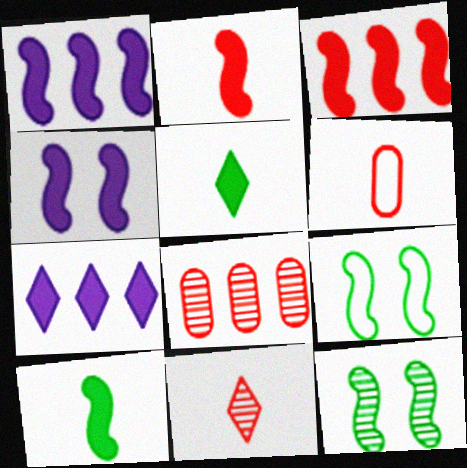[[2, 6, 11], 
[3, 4, 10], 
[6, 7, 12]]